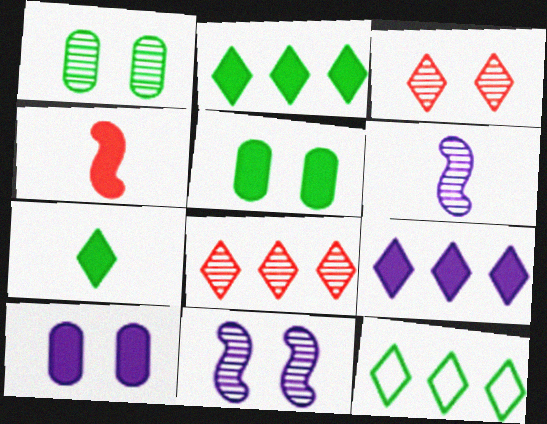[[1, 3, 11], 
[1, 6, 8], 
[2, 4, 10], 
[4, 5, 9], 
[8, 9, 12]]